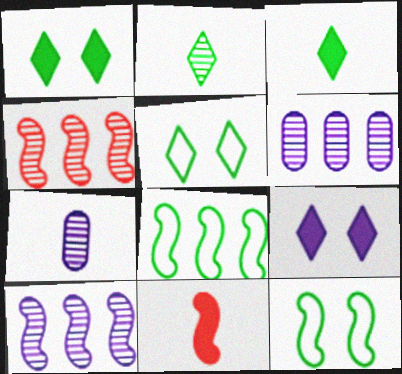[[5, 6, 11], 
[10, 11, 12]]